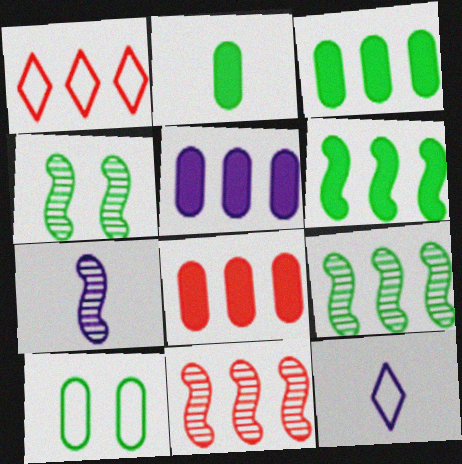[[1, 5, 9], 
[1, 8, 11], 
[3, 5, 8], 
[4, 7, 11], 
[4, 8, 12]]